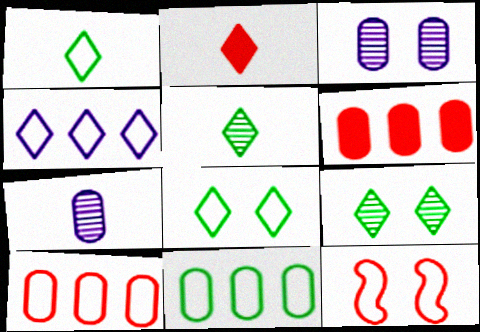[[2, 4, 9]]